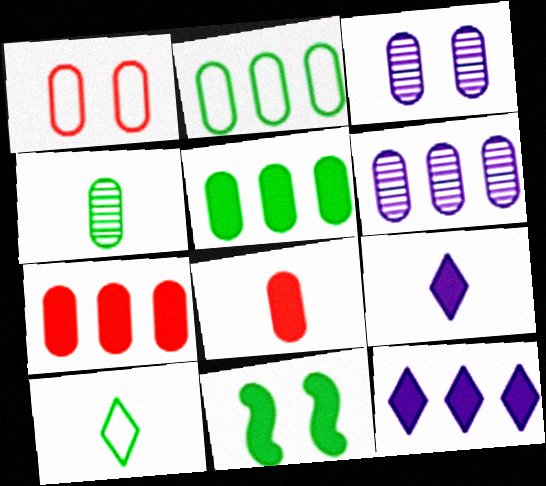[[2, 3, 8], 
[2, 6, 7], 
[7, 9, 11], 
[8, 11, 12]]